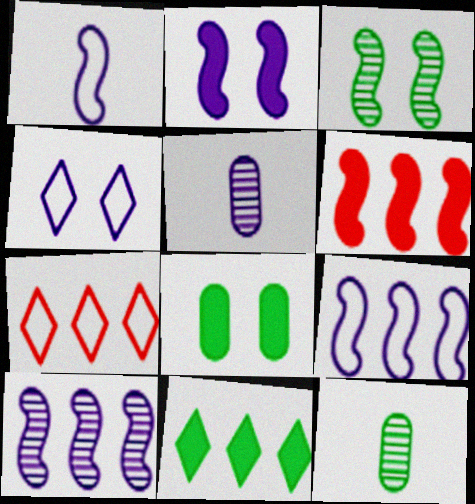[[1, 2, 10], 
[1, 3, 6], 
[2, 7, 12], 
[4, 6, 12]]